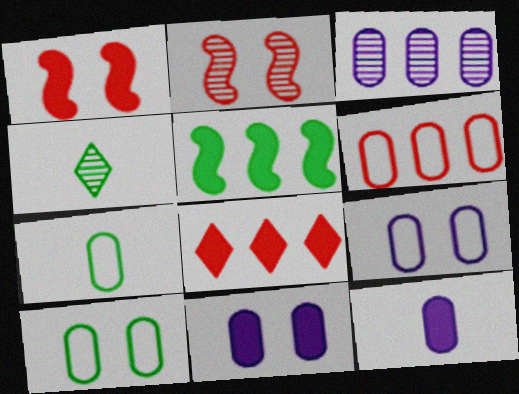[[2, 3, 4], 
[3, 9, 12], 
[4, 5, 10], 
[6, 7, 9]]